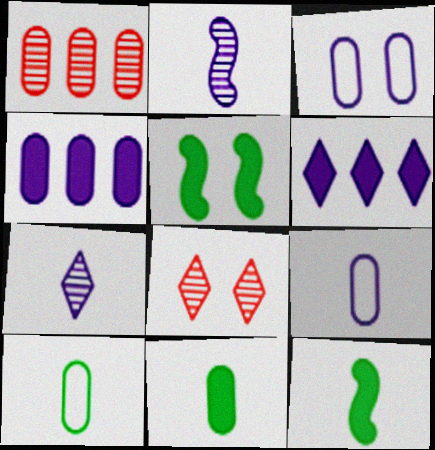[[1, 3, 11], 
[2, 3, 6], 
[3, 5, 8]]